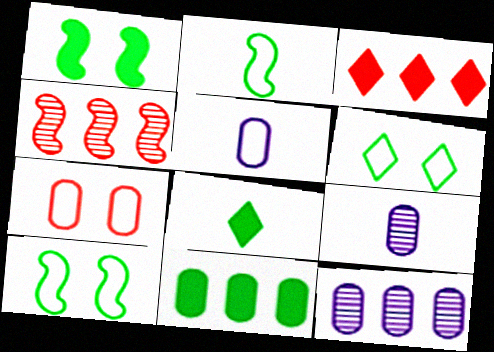[[1, 8, 11], 
[3, 9, 10], 
[7, 9, 11]]